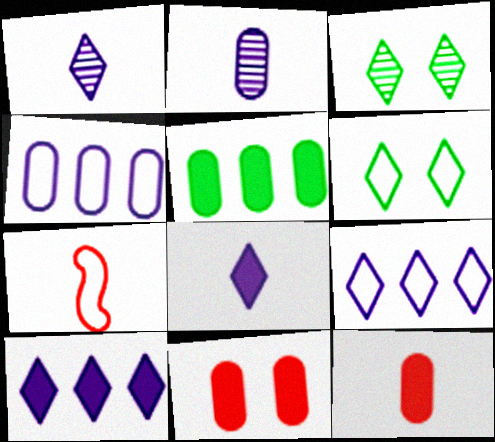[[4, 6, 7]]